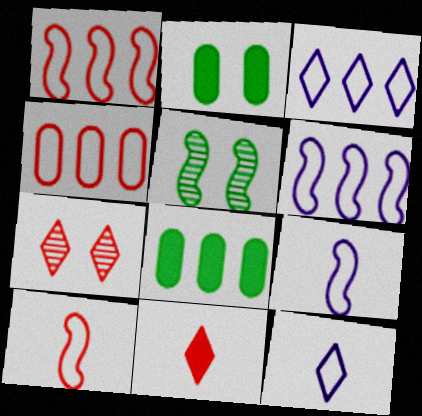[[7, 8, 9]]